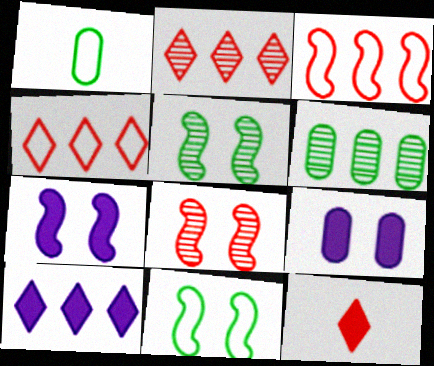[[1, 2, 7], 
[1, 8, 10], 
[3, 6, 10], 
[7, 8, 11]]